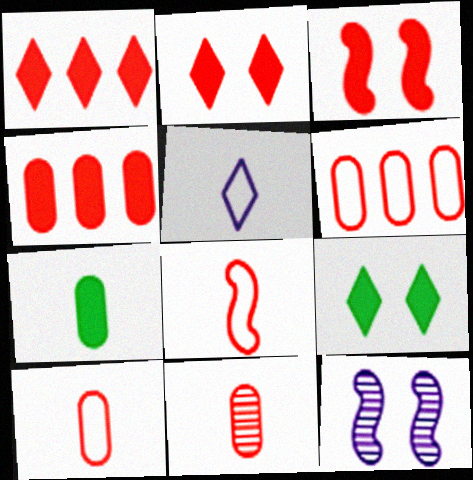[]